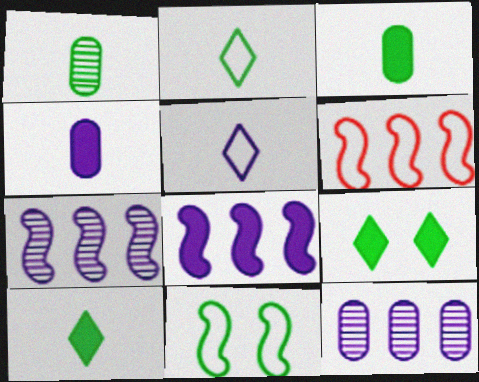[]